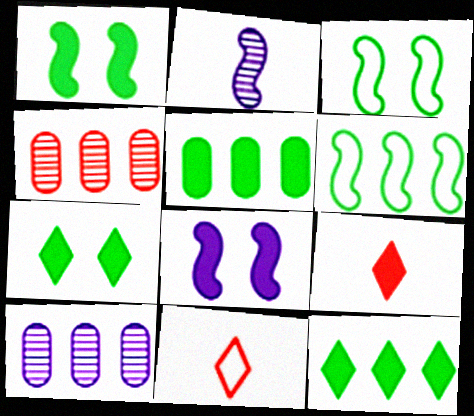[[1, 10, 11], 
[3, 9, 10], 
[5, 8, 9]]